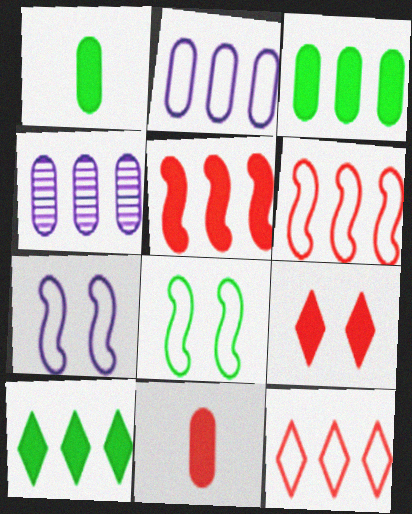[[4, 6, 10], 
[5, 9, 11]]